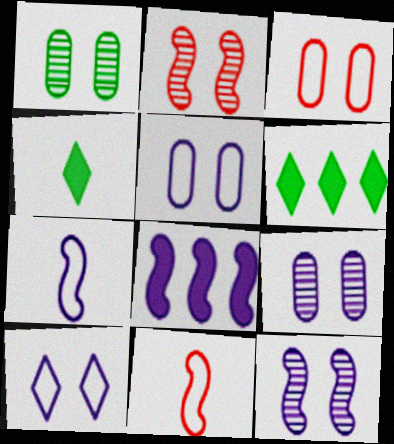[[6, 9, 11], 
[7, 8, 12]]